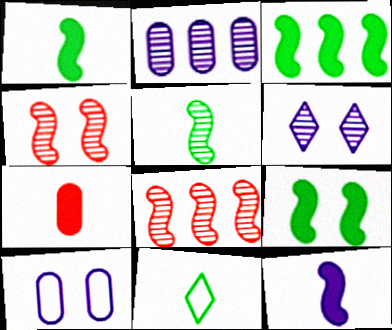[[1, 3, 9]]